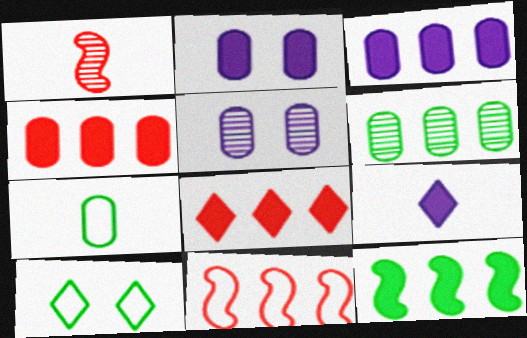[[1, 3, 10], 
[1, 7, 9], 
[3, 8, 12], 
[4, 5, 7]]